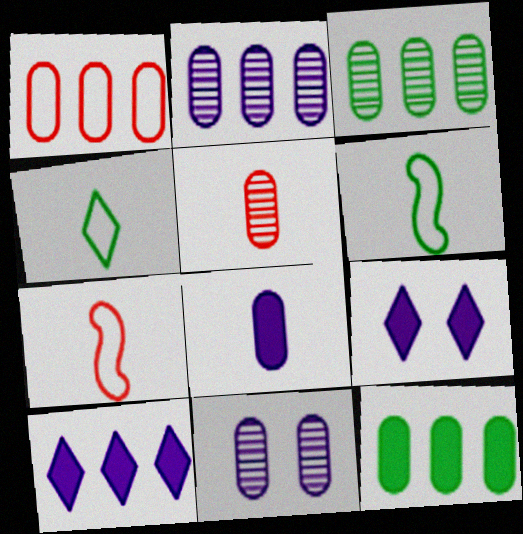[[1, 2, 12], 
[3, 5, 11], 
[3, 7, 9]]